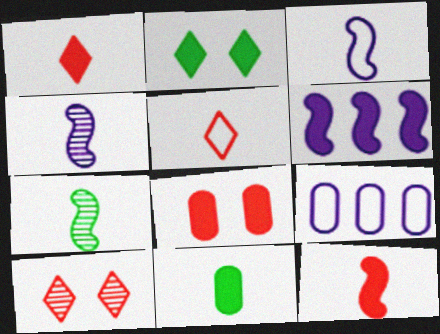[[3, 7, 12], 
[4, 5, 11]]